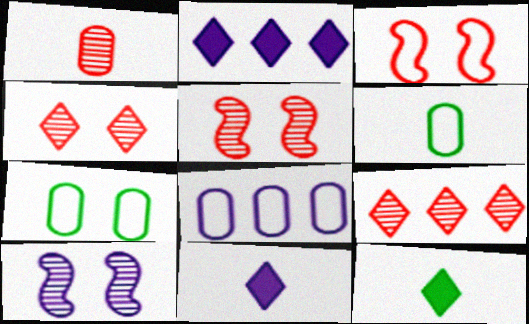[[1, 5, 9], 
[2, 5, 6], 
[5, 8, 12], 
[8, 10, 11]]